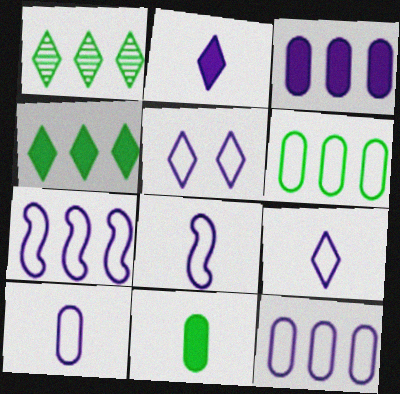[[5, 7, 10], 
[5, 8, 12], 
[8, 9, 10]]